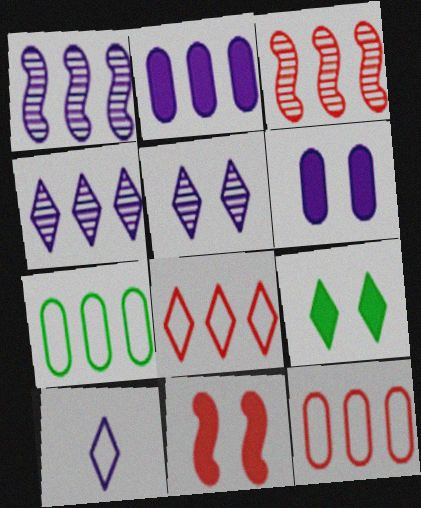[[1, 6, 10], 
[6, 9, 11]]